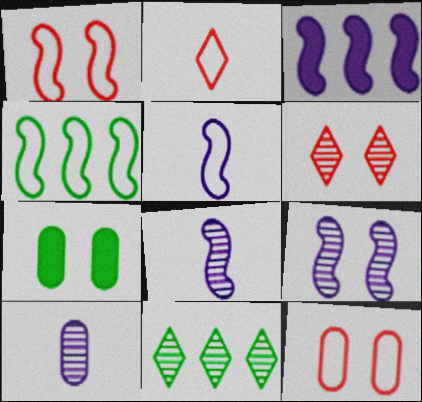[[1, 4, 5], 
[3, 5, 9]]